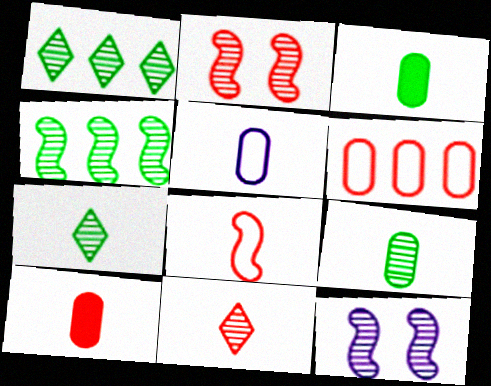[[5, 9, 10], 
[8, 10, 11]]